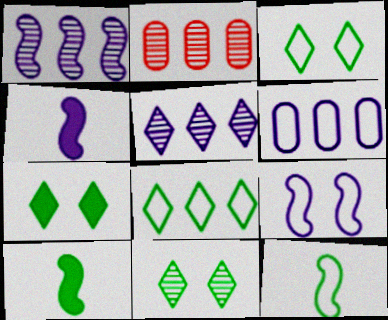[[1, 4, 9], 
[2, 3, 4], 
[3, 7, 11]]